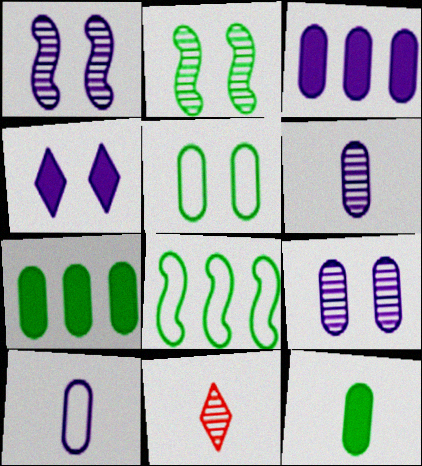[[3, 9, 10]]